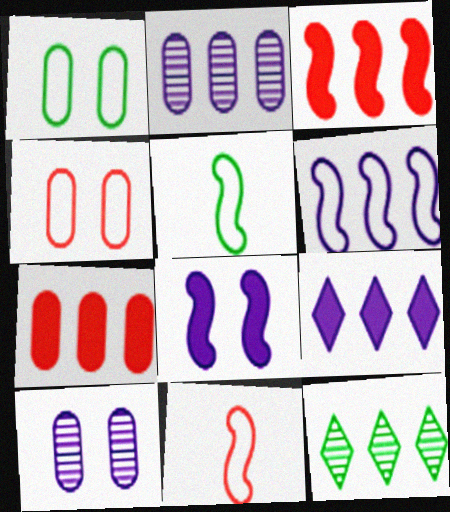[[2, 6, 9], 
[6, 7, 12]]